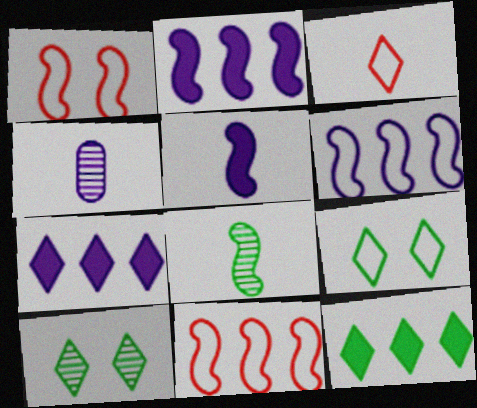[[1, 2, 8], 
[1, 4, 12], 
[3, 7, 10]]